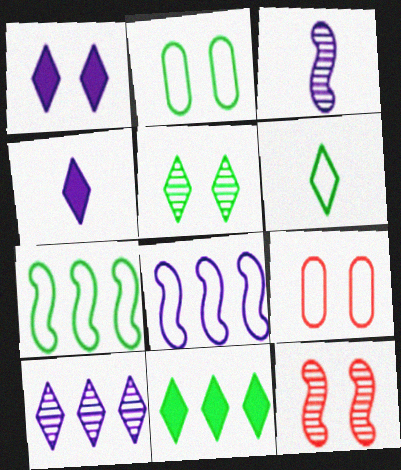[[1, 2, 12], 
[2, 6, 7], 
[3, 9, 11], 
[5, 6, 11], 
[6, 8, 9]]